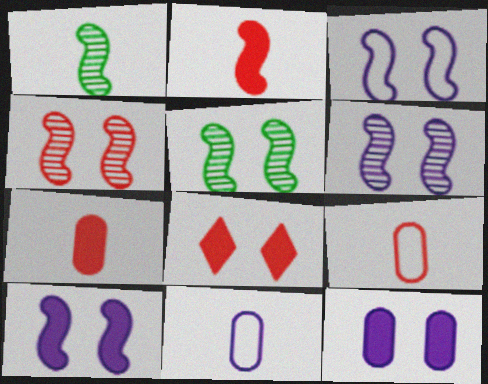[[3, 6, 10], 
[4, 5, 6]]